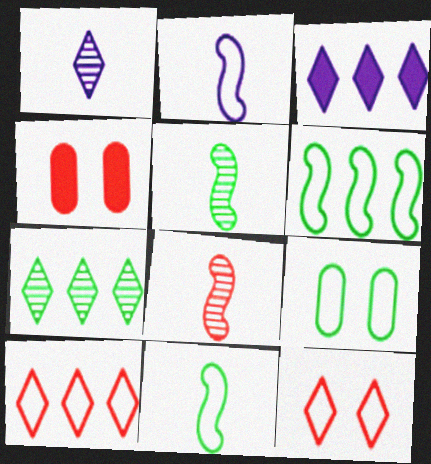[[1, 4, 6], 
[2, 4, 7], 
[2, 9, 10], 
[3, 7, 10], 
[3, 8, 9], 
[4, 8, 10]]